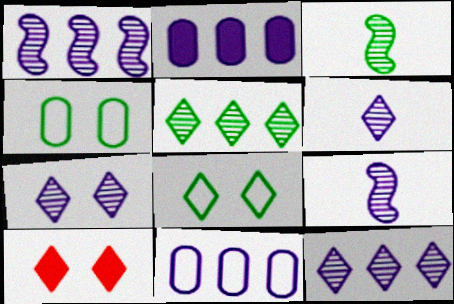[[3, 10, 11], 
[6, 7, 12], 
[7, 8, 10]]